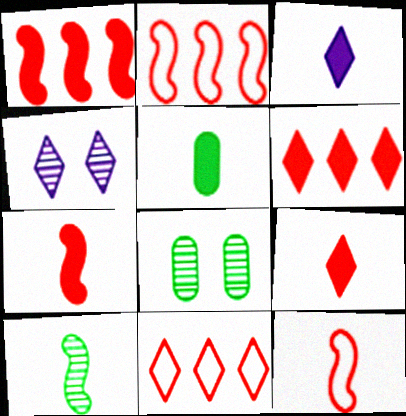[[2, 3, 8], 
[2, 4, 5], 
[3, 5, 7]]